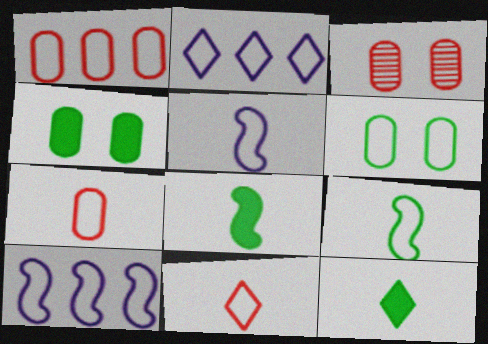[[2, 3, 8], 
[3, 10, 12], 
[6, 10, 11]]